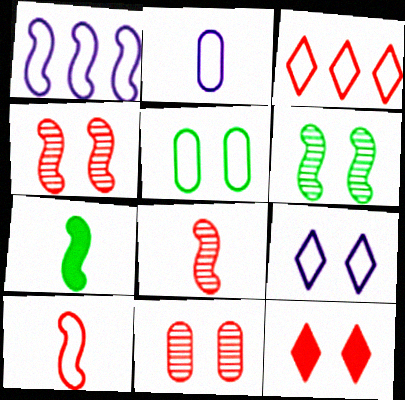[[1, 2, 9], 
[1, 4, 7]]